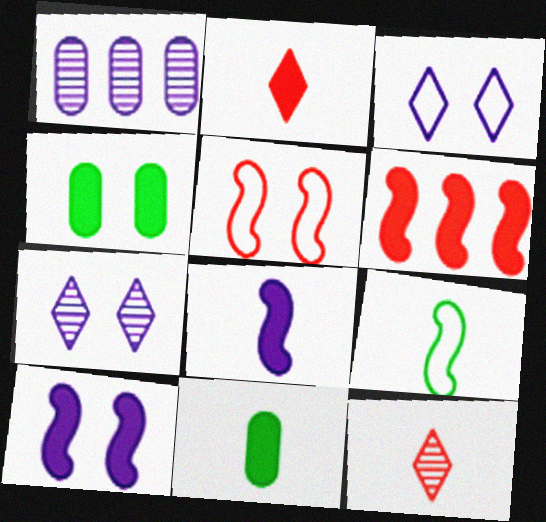[[1, 3, 8], 
[2, 8, 11], 
[4, 5, 7]]